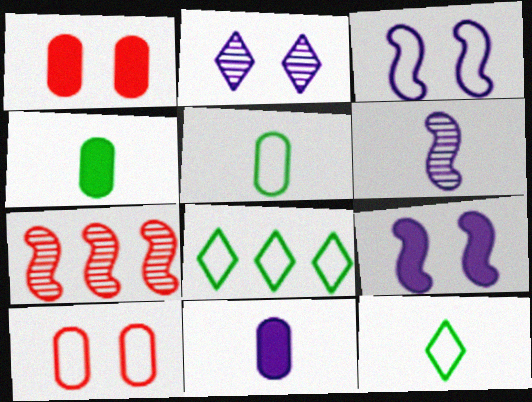[[1, 6, 8]]